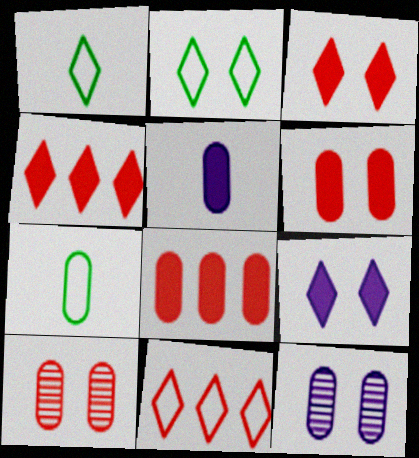[[7, 8, 12]]